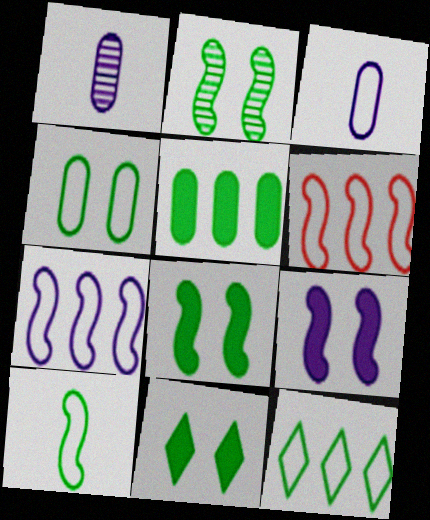[[1, 6, 11], 
[2, 4, 11], 
[4, 10, 12]]